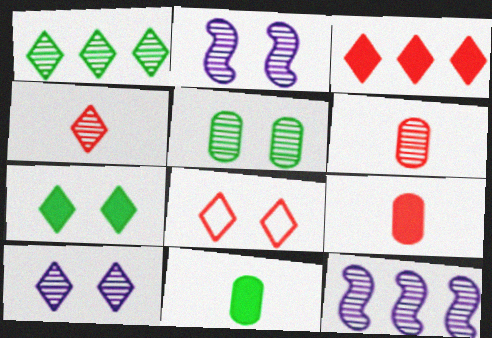[[1, 2, 6], 
[1, 4, 10], 
[3, 4, 8], 
[4, 5, 12], 
[7, 8, 10], 
[8, 11, 12]]